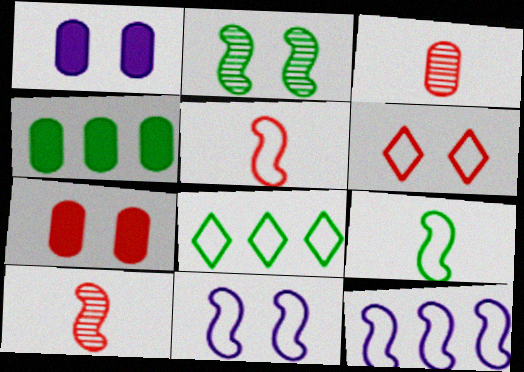[[1, 2, 6], 
[1, 8, 10]]